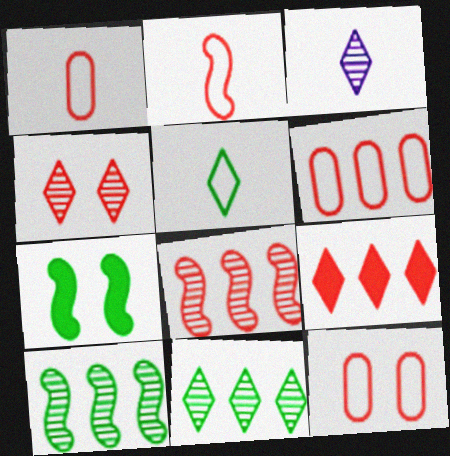[[1, 6, 12], 
[3, 4, 11], 
[3, 6, 7], 
[6, 8, 9]]